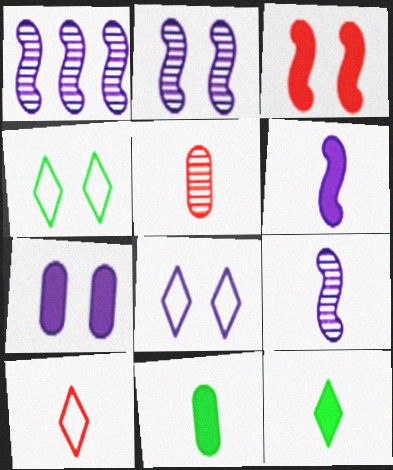[[1, 2, 9], 
[2, 7, 8], 
[9, 10, 11]]